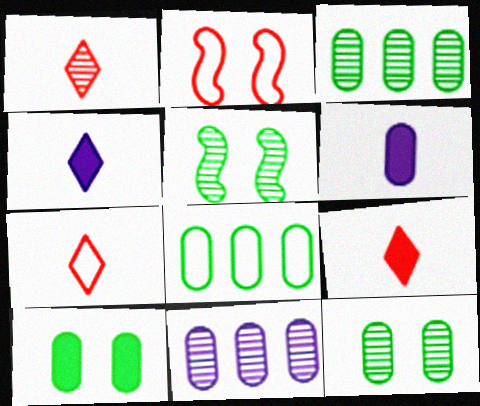[[1, 5, 11], 
[1, 7, 9], 
[2, 3, 4]]